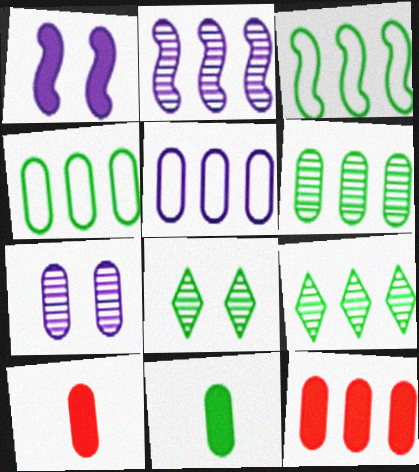[[3, 8, 11], 
[4, 7, 10], 
[5, 6, 12]]